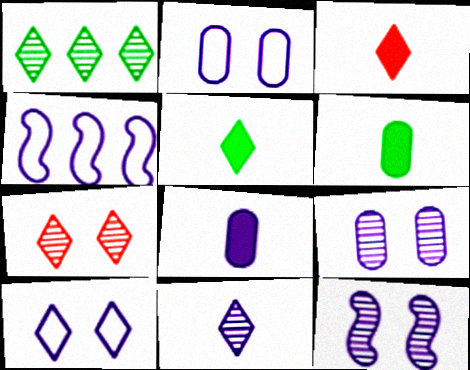[[1, 3, 10], 
[1, 7, 11], 
[4, 6, 7]]